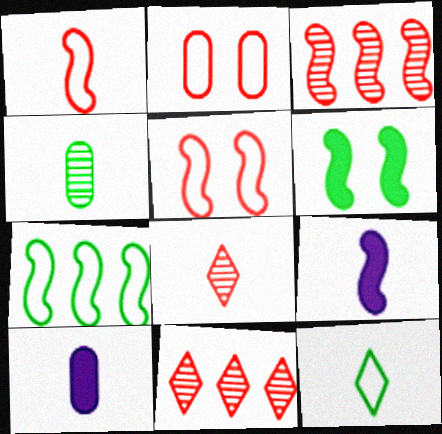[]